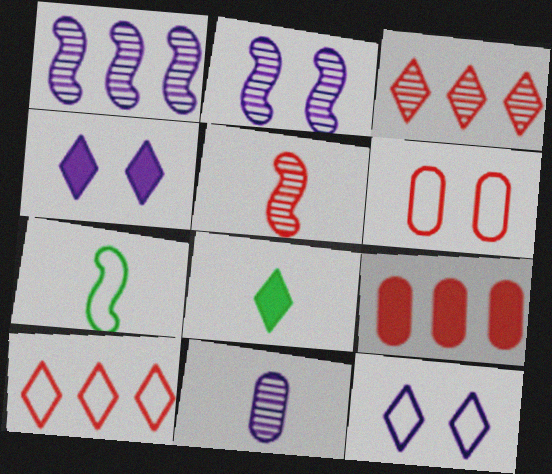[[1, 6, 8], 
[3, 8, 12]]